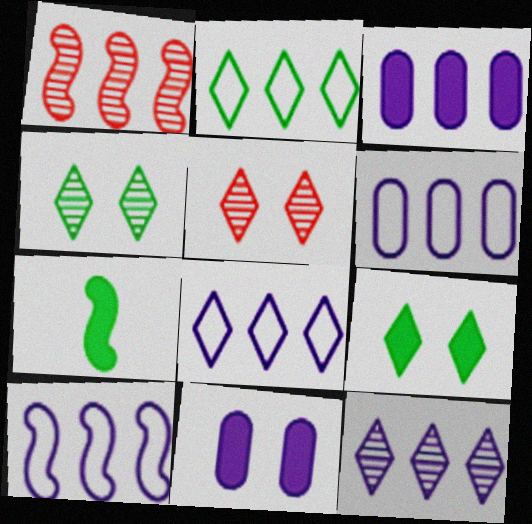[[1, 2, 3], 
[3, 10, 12], 
[5, 6, 7], 
[6, 8, 10]]